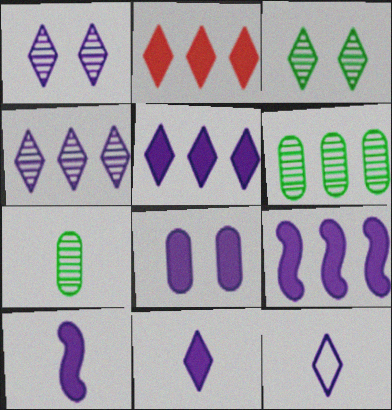[[1, 5, 12], 
[2, 3, 12], 
[5, 8, 10], 
[8, 9, 11]]